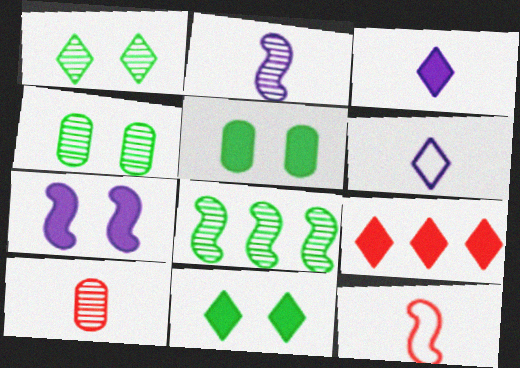[[1, 6, 9], 
[3, 9, 11], 
[7, 8, 12]]